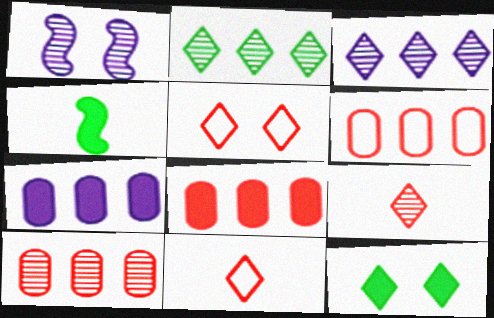[[3, 11, 12], 
[6, 8, 10]]